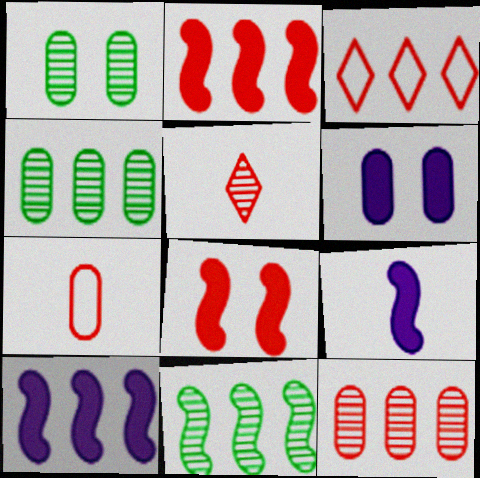[[1, 3, 9], 
[2, 3, 12], 
[3, 4, 10], 
[4, 6, 7]]